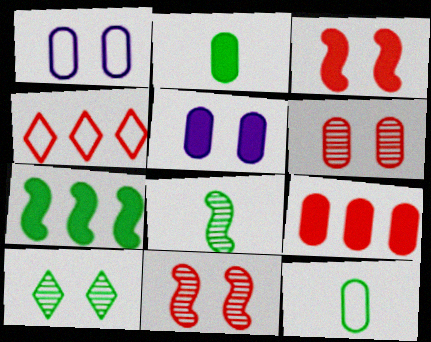[[1, 3, 10], 
[2, 5, 9], 
[4, 5, 8], 
[7, 10, 12]]